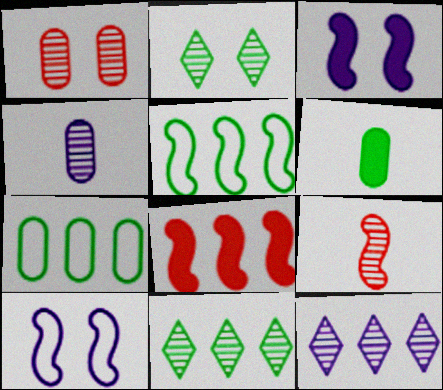[[2, 5, 6], 
[3, 5, 9], 
[7, 8, 12]]